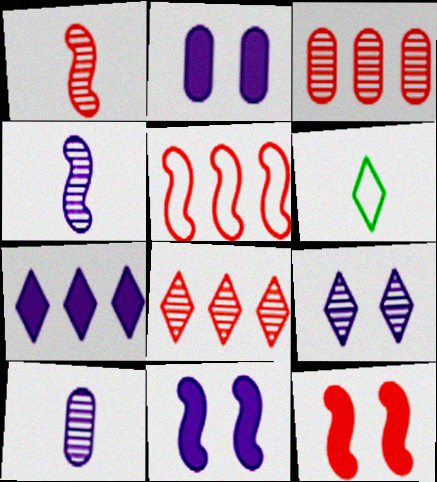[[1, 5, 12], 
[3, 6, 11]]